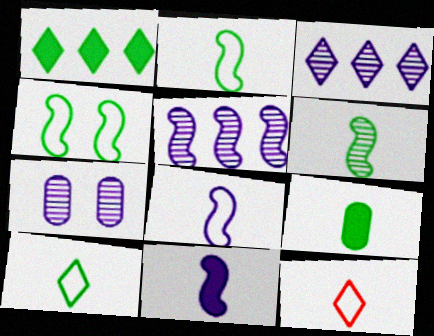[[6, 9, 10]]